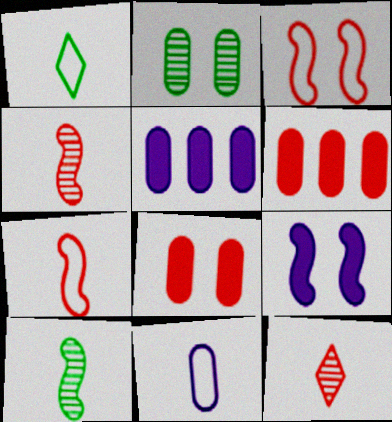[[1, 7, 11], 
[2, 6, 11], 
[3, 6, 12]]